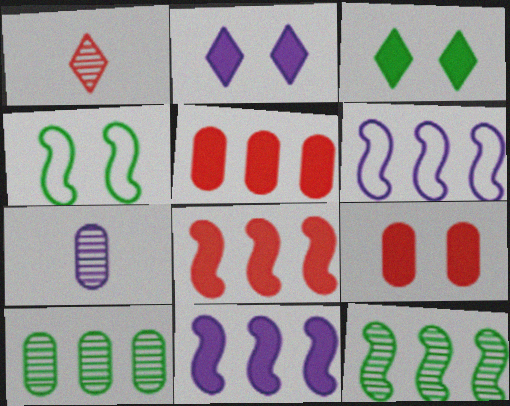[[2, 6, 7], 
[6, 8, 12]]